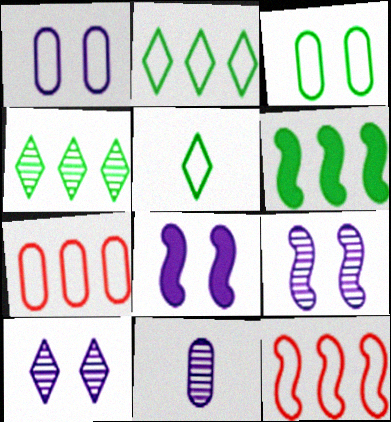[[1, 5, 12], 
[1, 8, 10]]